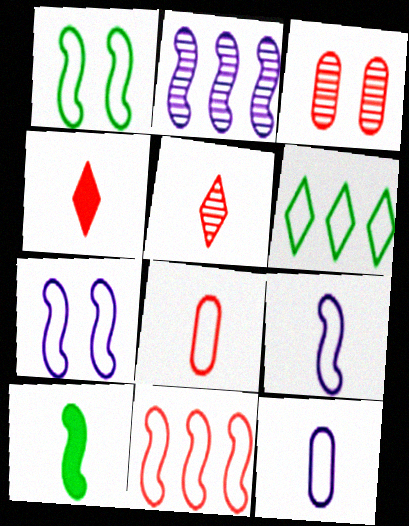[[1, 9, 11], 
[3, 4, 11], 
[5, 10, 12], 
[6, 7, 8]]